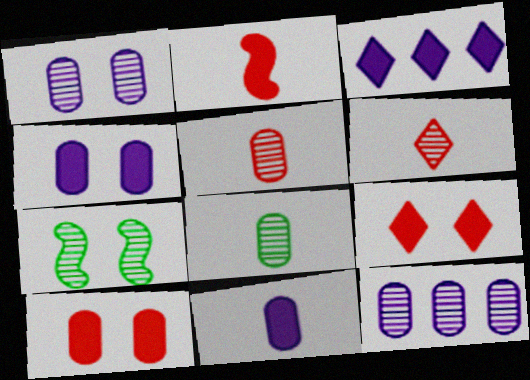[[6, 7, 12]]